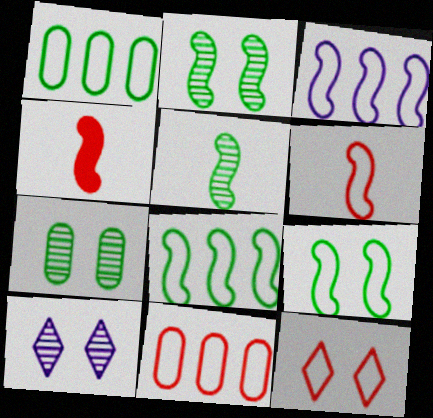[[1, 4, 10], 
[2, 3, 4], 
[3, 6, 9], 
[6, 11, 12]]